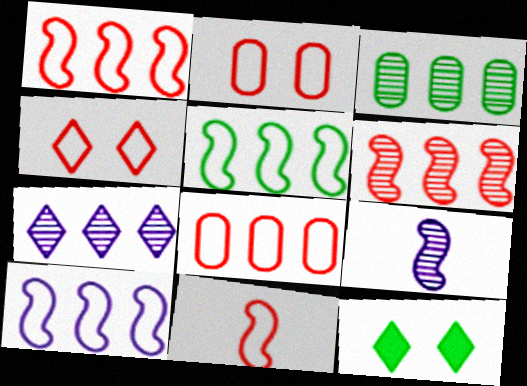[[1, 5, 10], 
[3, 6, 7], 
[4, 8, 11], 
[8, 9, 12]]